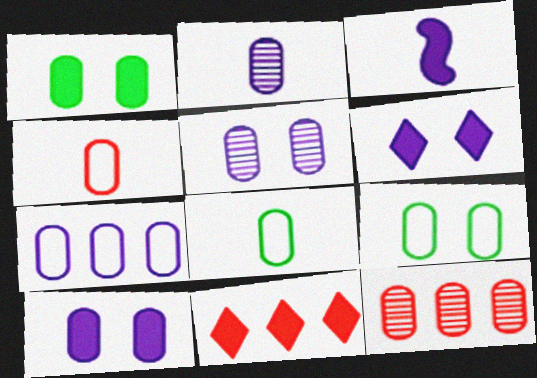[[1, 3, 11], 
[2, 7, 10], 
[4, 7, 9], 
[8, 10, 12]]